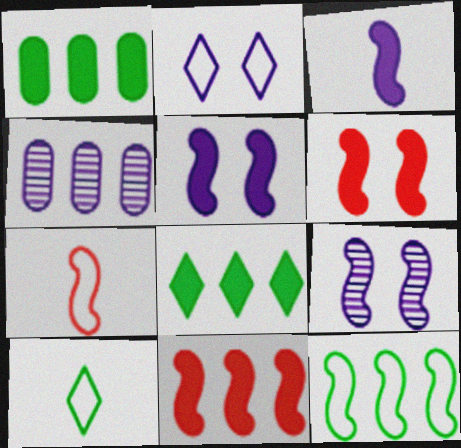[[2, 3, 4], 
[4, 6, 10]]